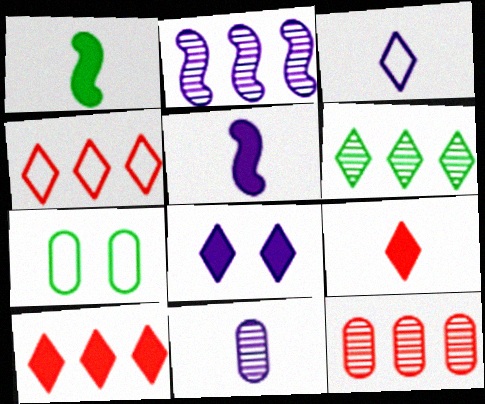[[1, 6, 7], 
[2, 6, 12], 
[2, 7, 9], 
[3, 5, 11]]